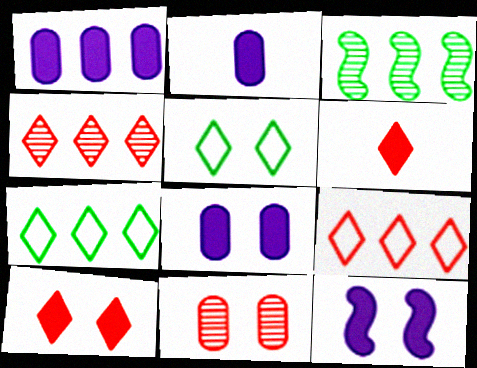[[1, 2, 8], 
[1, 3, 9], 
[5, 11, 12]]